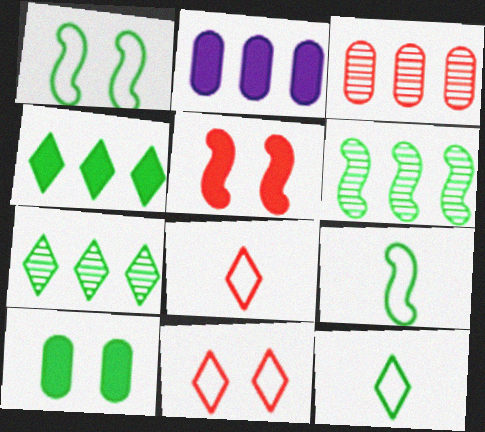[[3, 5, 8], 
[6, 10, 12], 
[7, 9, 10]]